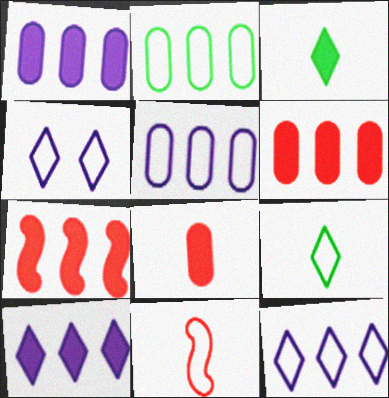[[2, 4, 11]]